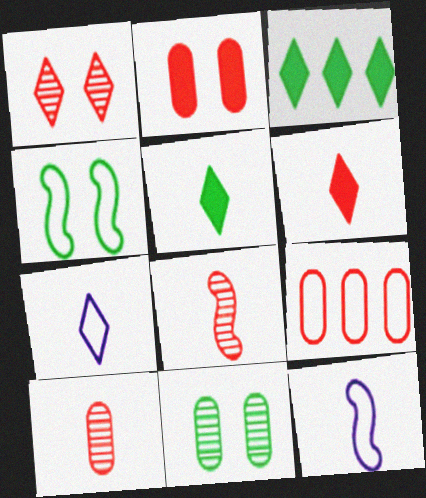[[1, 3, 7], 
[2, 9, 10], 
[4, 7, 9], 
[5, 10, 12]]